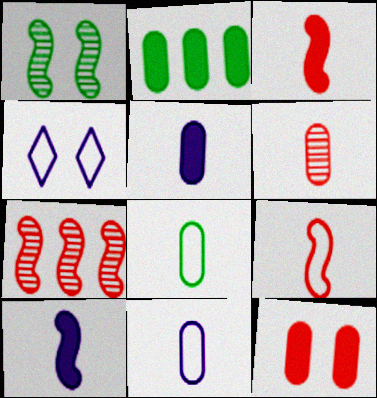[[1, 4, 12], 
[2, 5, 12], 
[5, 6, 8]]